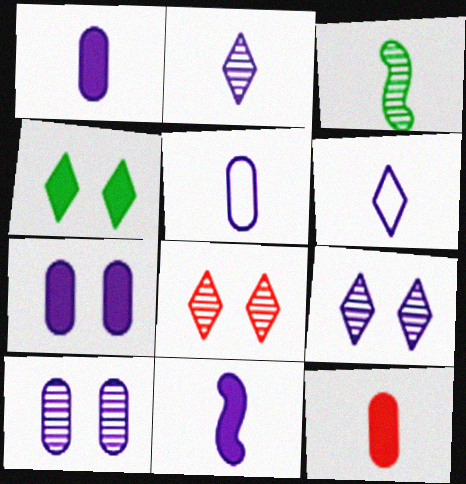[[2, 5, 11], 
[3, 6, 12]]